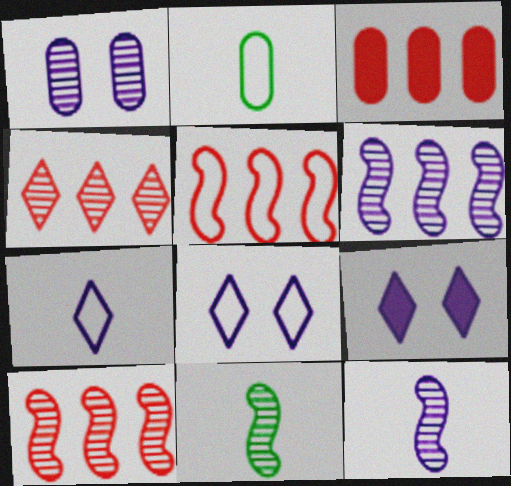[[1, 2, 3], 
[1, 4, 11], 
[2, 5, 8], 
[2, 9, 10], 
[3, 4, 5], 
[3, 8, 11]]